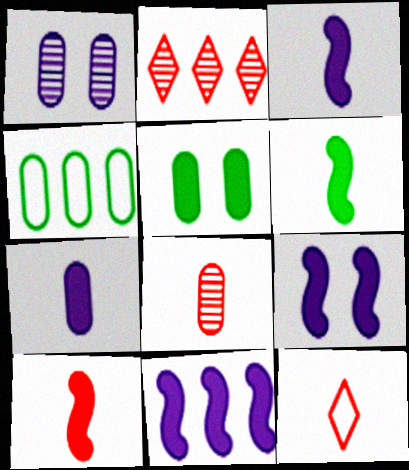[[2, 4, 11], 
[3, 6, 10], 
[3, 9, 11], 
[8, 10, 12]]